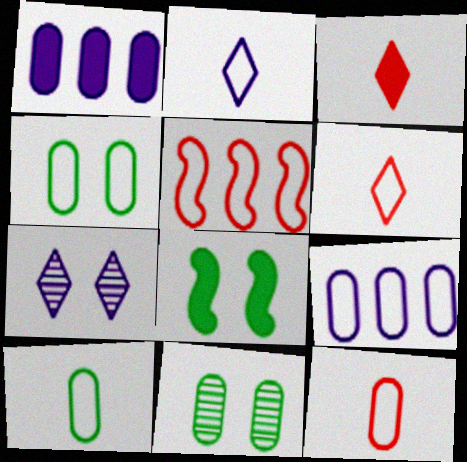[[1, 3, 8], 
[1, 11, 12], 
[2, 4, 5], 
[4, 9, 12]]